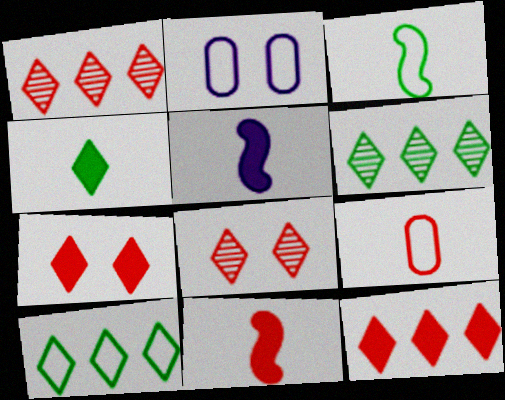[[2, 6, 11]]